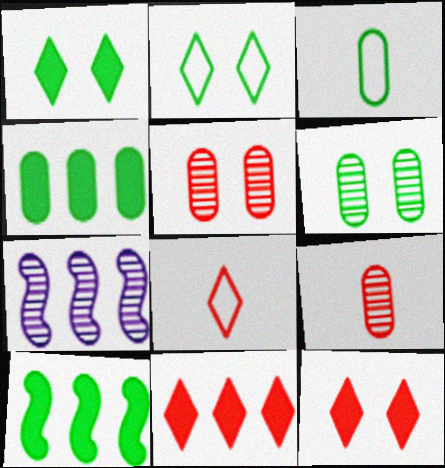[[3, 4, 6], 
[3, 7, 12]]